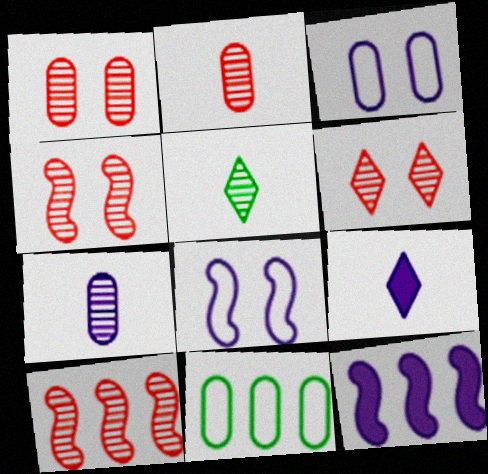[[1, 4, 6], 
[2, 6, 10], 
[4, 9, 11]]